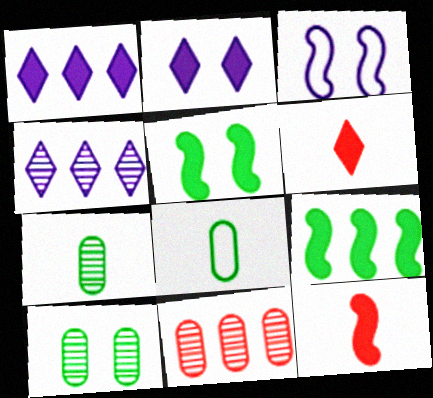[]